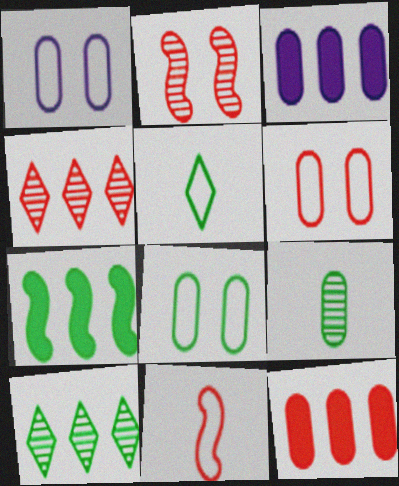[[1, 6, 8], 
[1, 9, 12], 
[2, 3, 5], 
[3, 6, 9]]